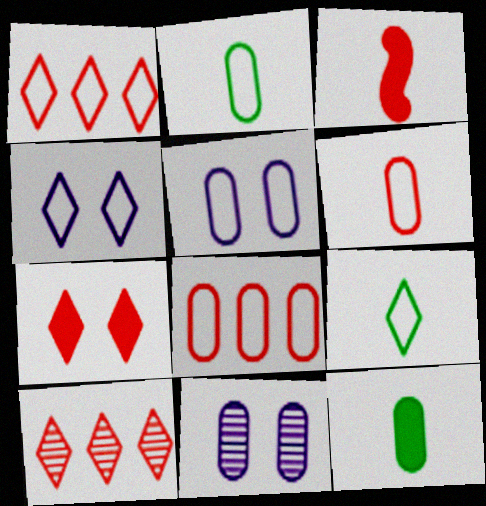[[1, 4, 9], 
[2, 5, 8], 
[8, 11, 12]]